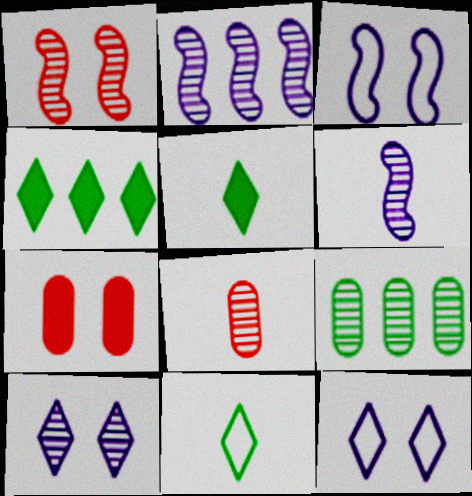[[2, 7, 11], 
[3, 4, 8]]